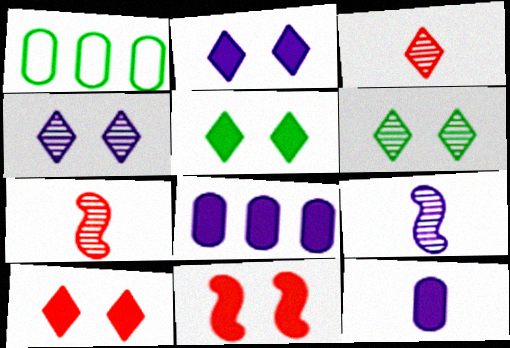[[1, 2, 7], 
[1, 9, 10], 
[2, 5, 10]]